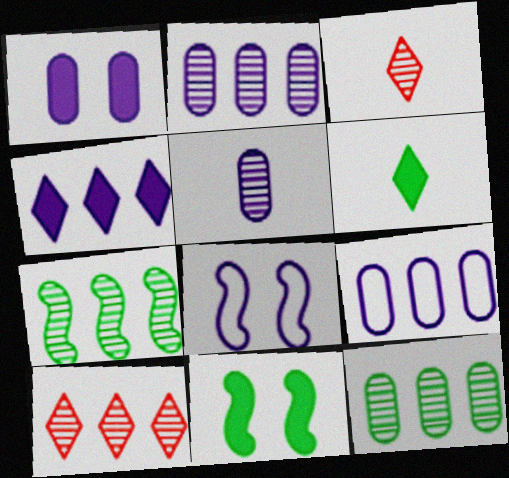[[1, 5, 9], 
[2, 7, 10], 
[3, 9, 11], 
[4, 5, 8]]